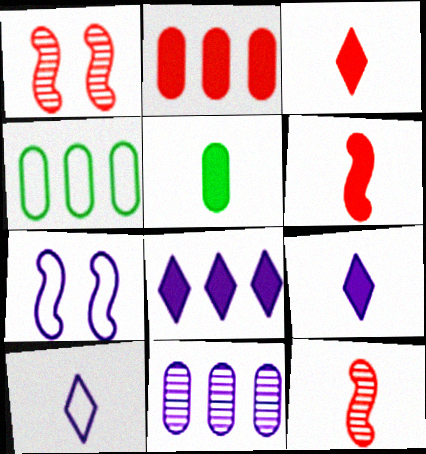[[1, 4, 9], 
[2, 4, 11], 
[5, 6, 9], 
[5, 10, 12], 
[7, 9, 11]]